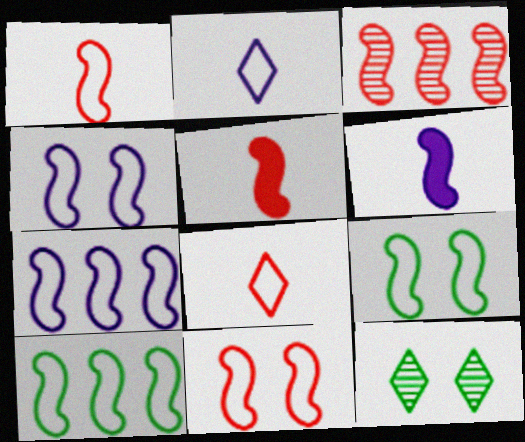[[1, 4, 10], 
[1, 7, 9], 
[3, 5, 11], 
[3, 6, 9], 
[4, 9, 11]]